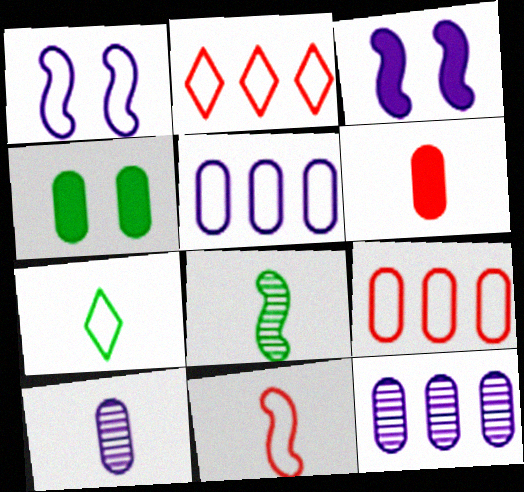[[1, 7, 9], 
[4, 9, 10]]